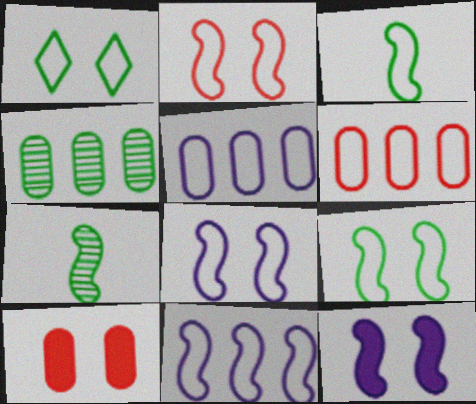[[2, 3, 11], 
[2, 8, 9]]